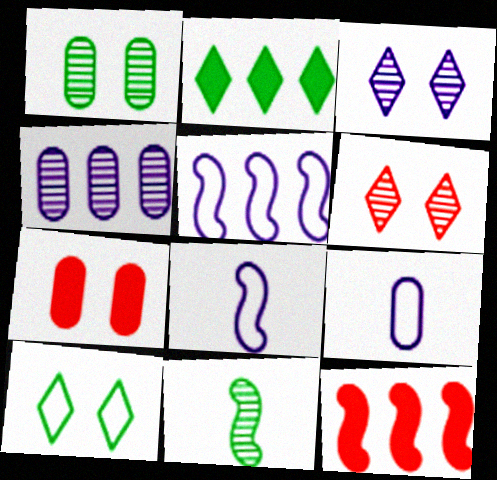[[4, 6, 11]]